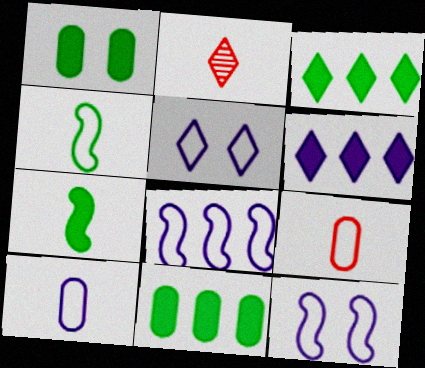[[1, 2, 8], 
[1, 3, 7], 
[2, 3, 5], 
[2, 7, 10], 
[2, 11, 12], 
[5, 8, 10]]